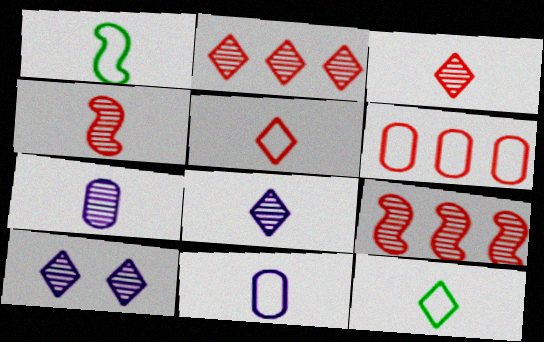[[1, 5, 11]]